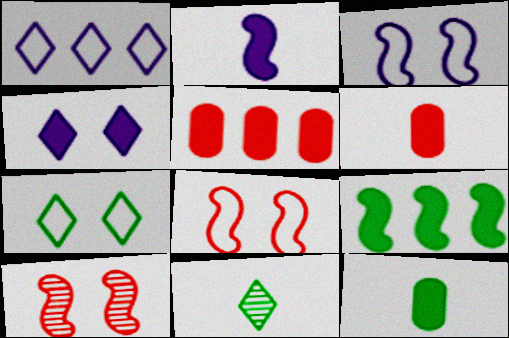[[1, 10, 12], 
[3, 5, 11], 
[4, 6, 9]]